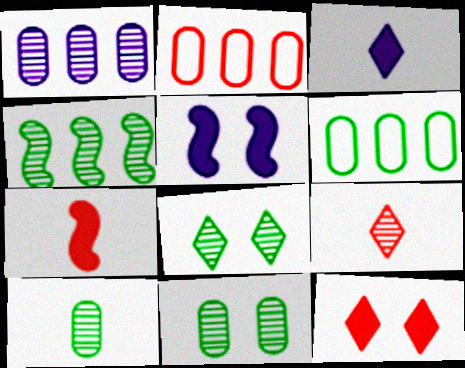[[4, 8, 10], 
[5, 6, 9]]